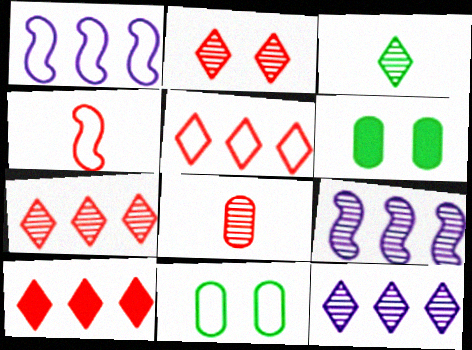[[2, 3, 12], 
[4, 6, 12], 
[5, 7, 10]]